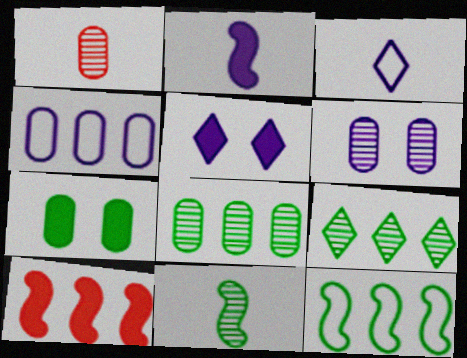[[1, 4, 7], 
[1, 5, 12], 
[1, 6, 8], 
[4, 9, 10]]